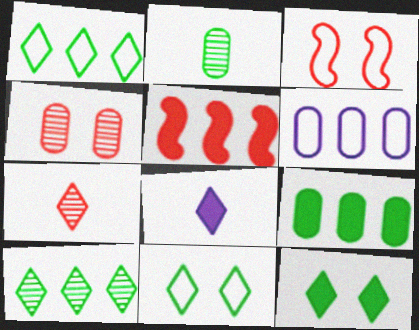[[5, 6, 10]]